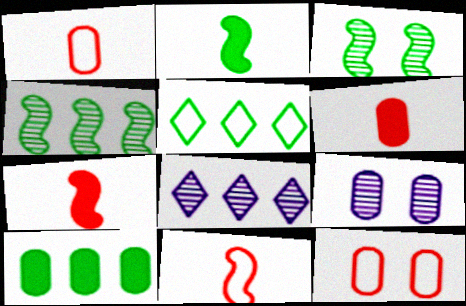[[1, 9, 10], 
[2, 8, 12], 
[4, 5, 10], 
[5, 7, 9]]